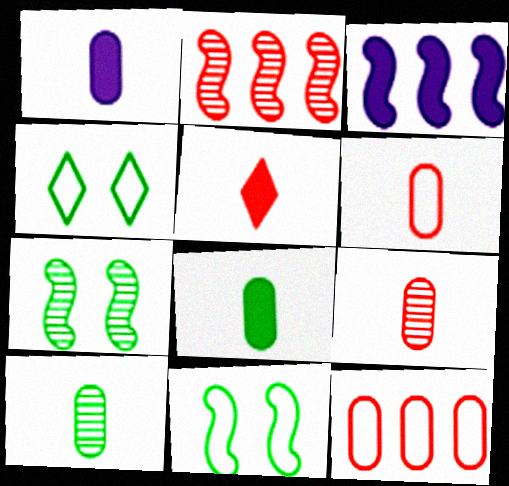[[1, 2, 4], 
[1, 6, 10], 
[3, 4, 9]]